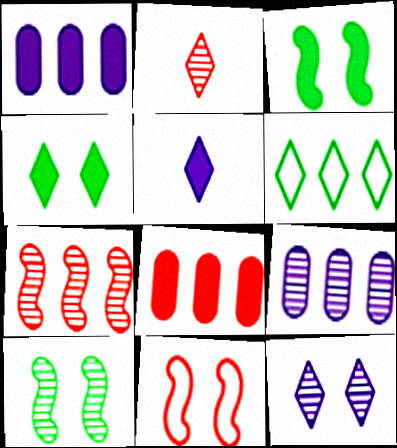[[1, 6, 7], 
[2, 8, 11], 
[2, 9, 10], 
[3, 5, 8]]